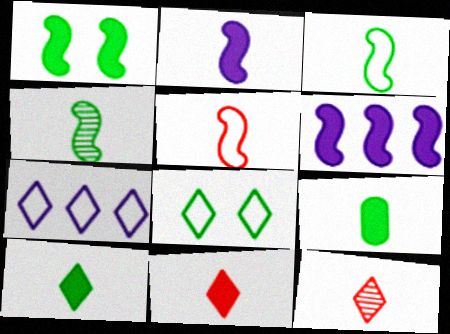[[2, 4, 5], 
[2, 9, 11]]